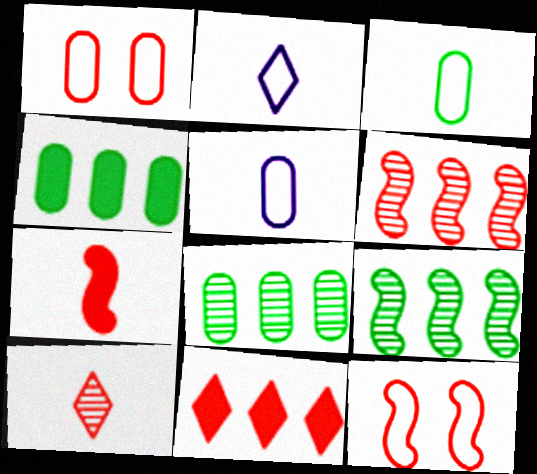[[6, 7, 12]]